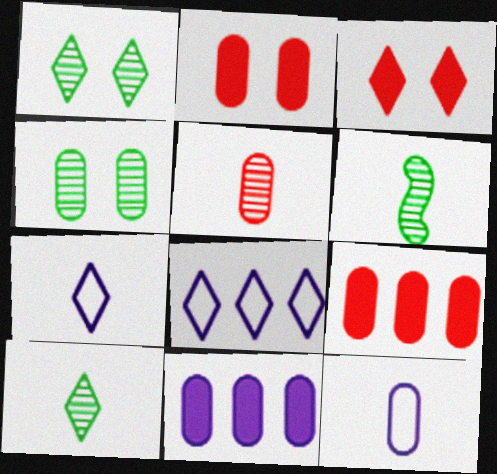[[2, 6, 8], 
[3, 8, 10], 
[4, 9, 12]]